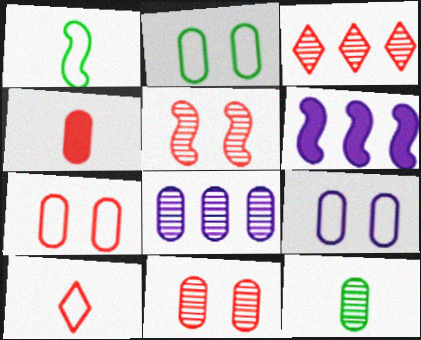[[1, 5, 6], 
[2, 4, 8], 
[2, 7, 9], 
[8, 11, 12]]